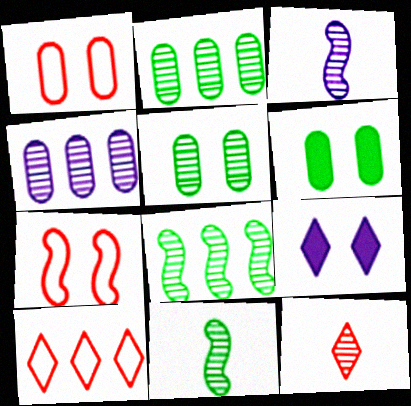[[3, 6, 10], 
[5, 7, 9]]